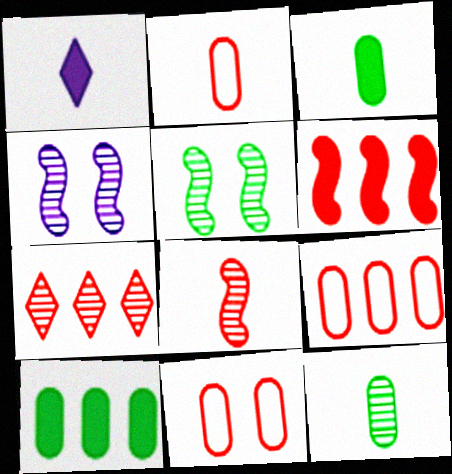[[1, 5, 9], 
[2, 9, 11], 
[4, 7, 12], 
[6, 7, 9]]